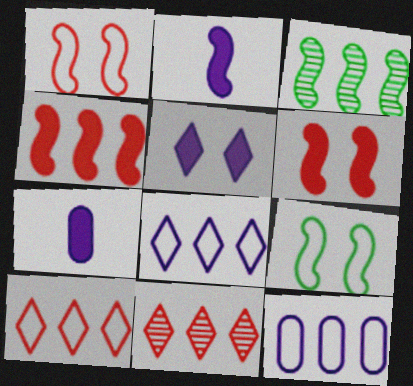[[1, 2, 3], 
[7, 9, 11]]